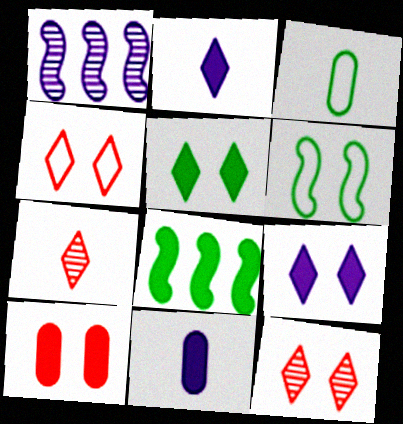[[2, 8, 10]]